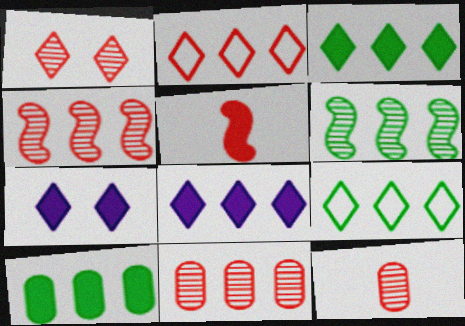[[1, 4, 12], 
[5, 7, 10], 
[6, 9, 10]]